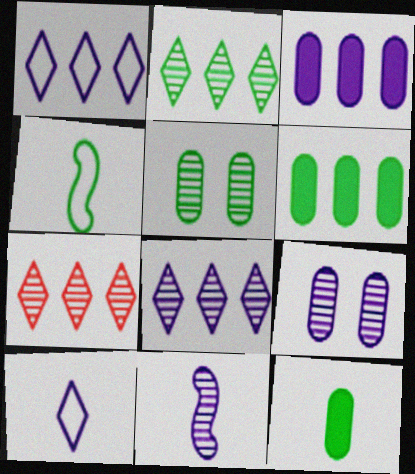[[2, 7, 8], 
[5, 7, 11], 
[8, 9, 11]]